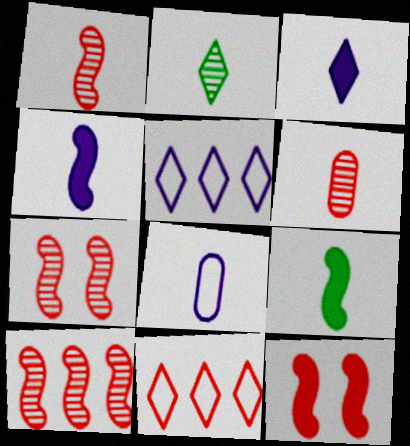[[1, 7, 10], 
[6, 11, 12]]